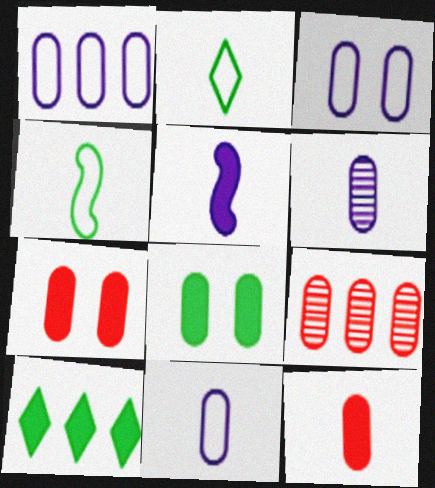[[1, 3, 11], 
[5, 7, 10], 
[8, 9, 11]]